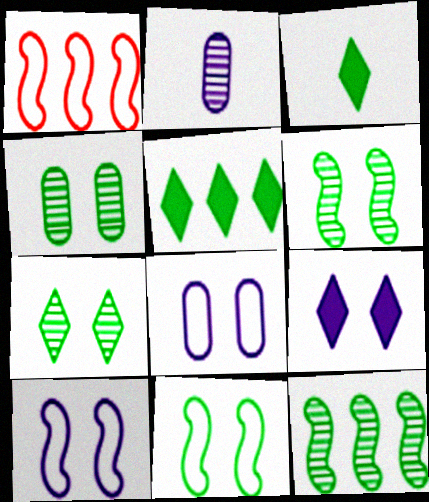[[4, 6, 7]]